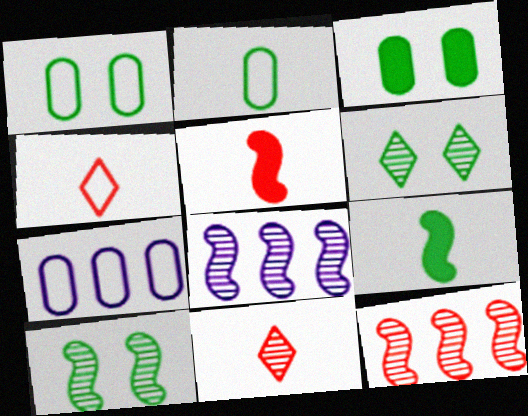[[3, 4, 8], 
[5, 6, 7]]